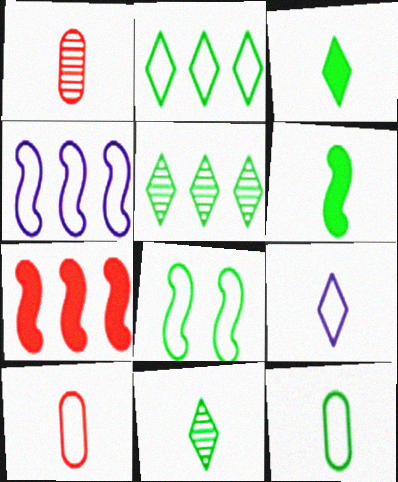[[1, 6, 9], 
[2, 8, 12], 
[6, 11, 12]]